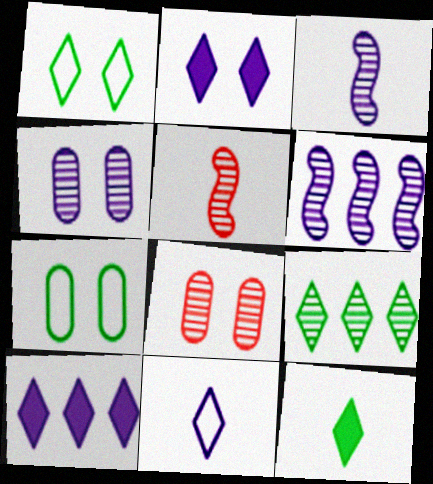[[1, 9, 12], 
[3, 8, 9], 
[4, 5, 9], 
[5, 7, 10]]